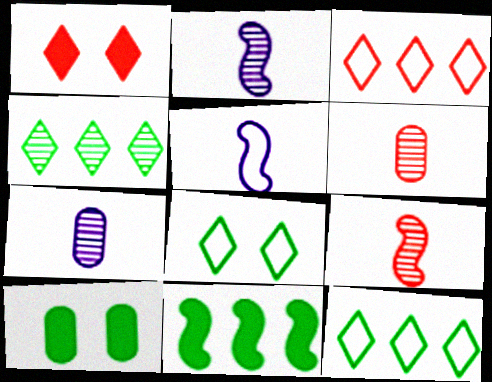[[2, 3, 10]]